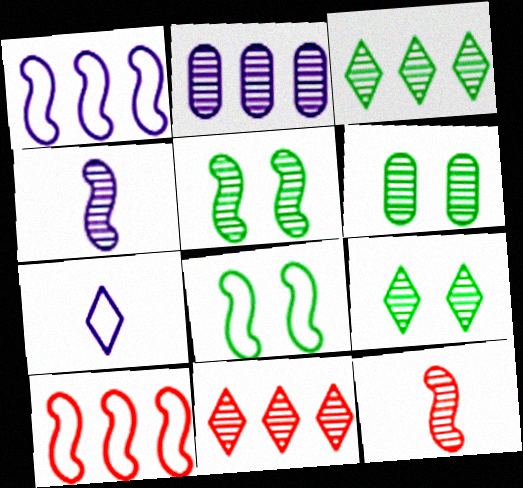[[2, 9, 12], 
[4, 6, 11], 
[5, 6, 9]]